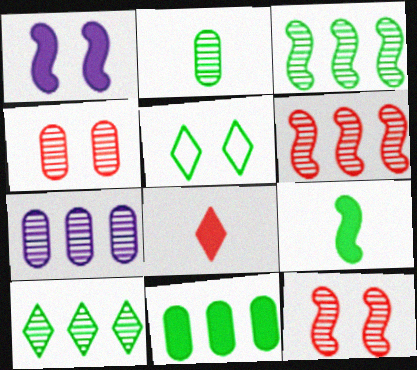[[1, 4, 5], 
[1, 8, 11], 
[2, 4, 7], 
[6, 7, 10]]